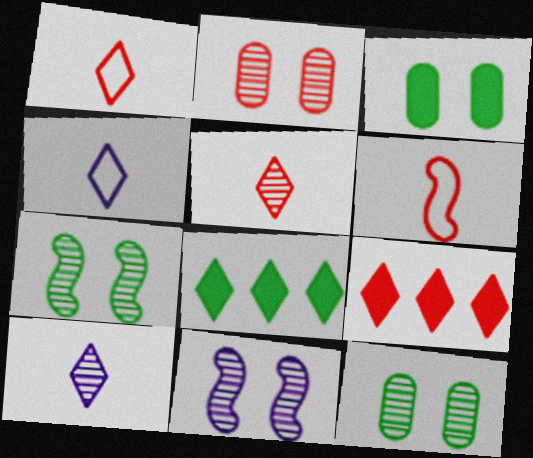[[2, 6, 9]]